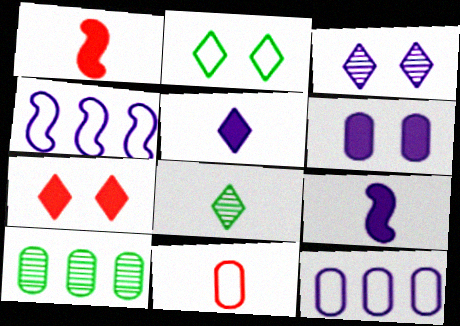[[2, 3, 7], 
[2, 4, 11], 
[3, 9, 12], 
[6, 10, 11], 
[8, 9, 11]]